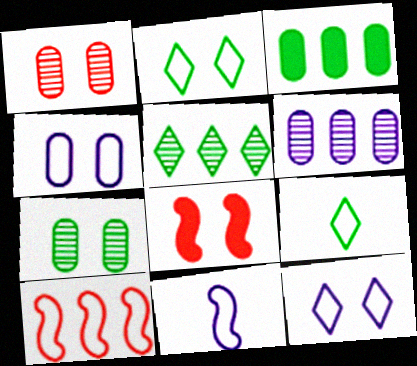[[4, 9, 10], 
[6, 8, 9], 
[7, 8, 12]]